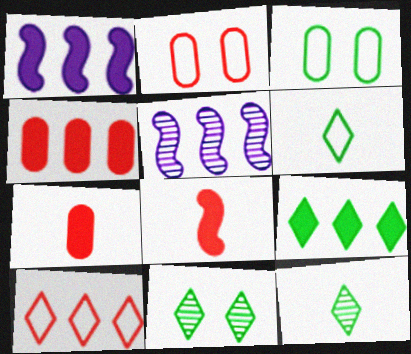[[1, 2, 12], 
[1, 4, 9], 
[6, 9, 11]]